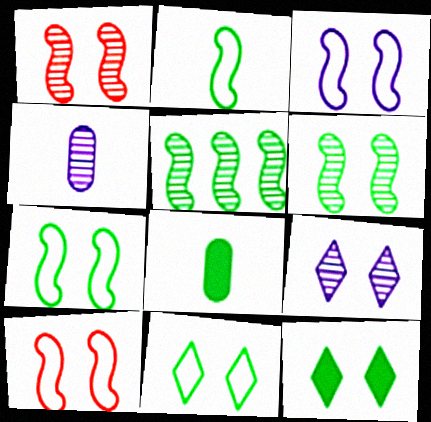[[3, 7, 10], 
[5, 8, 11]]